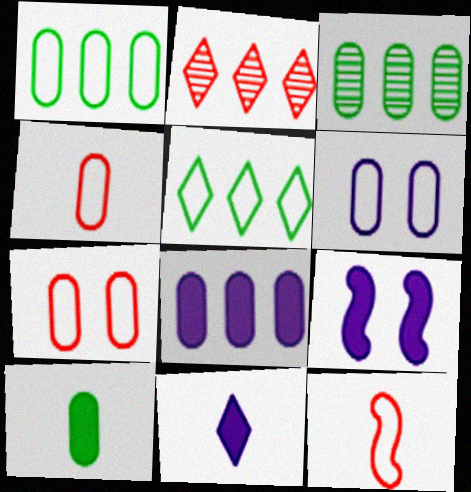[[1, 4, 6], 
[5, 6, 12], 
[8, 9, 11]]